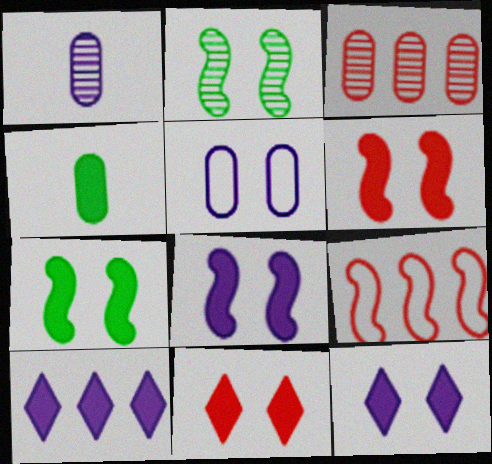[[2, 5, 11], 
[3, 4, 5], 
[4, 6, 10], 
[6, 7, 8]]